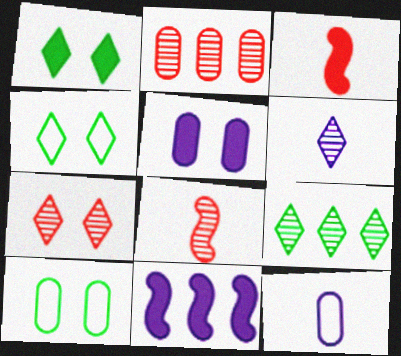[[2, 7, 8], 
[6, 7, 9]]